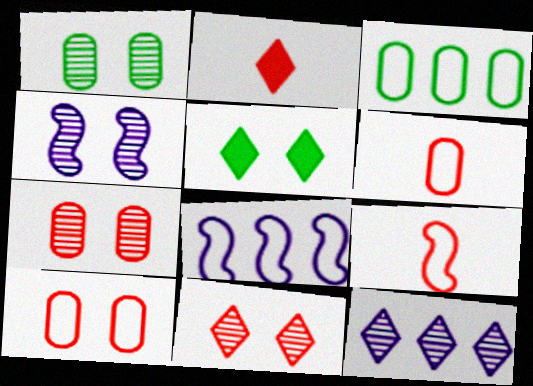[[1, 2, 8], 
[1, 4, 11], 
[2, 3, 4], 
[4, 5, 10]]